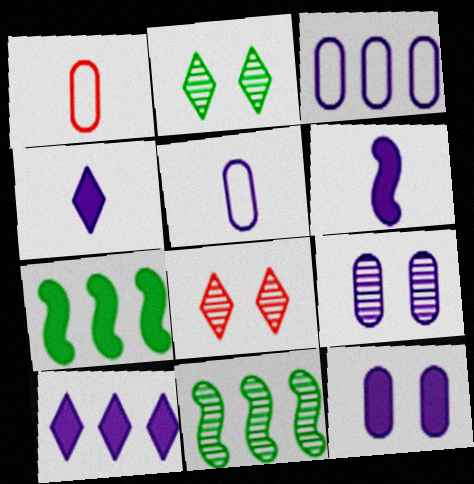[[5, 7, 8], 
[6, 10, 12]]